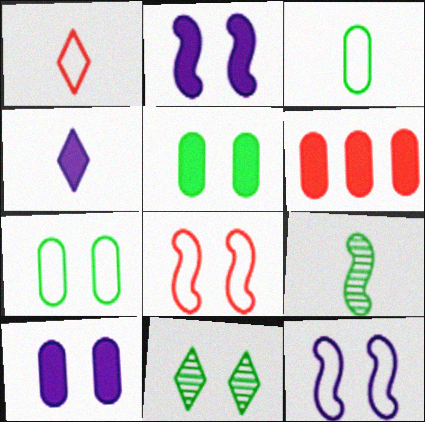[[8, 10, 11]]